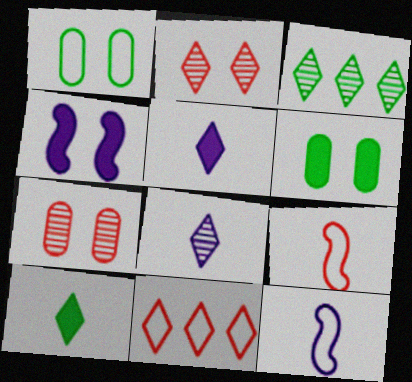[[1, 2, 4], 
[1, 11, 12], 
[2, 3, 8]]